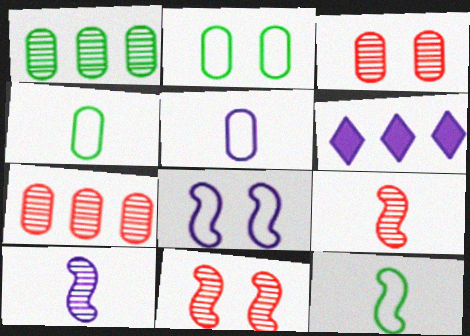[[2, 6, 9], 
[3, 6, 12], 
[4, 6, 11]]